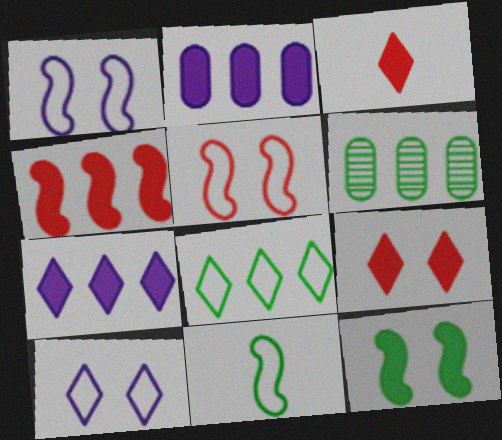[[1, 3, 6], 
[2, 3, 12]]